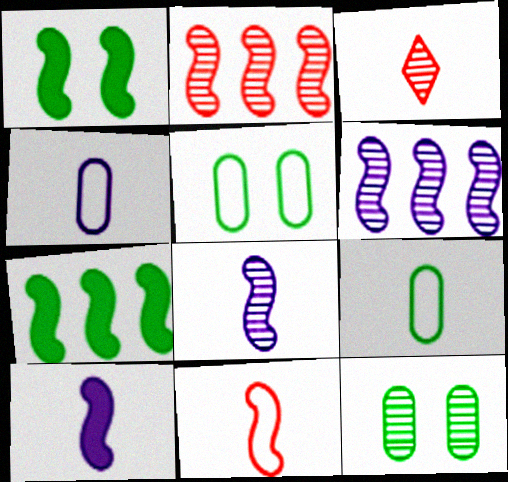[[1, 6, 11], 
[3, 6, 12], 
[3, 9, 10]]